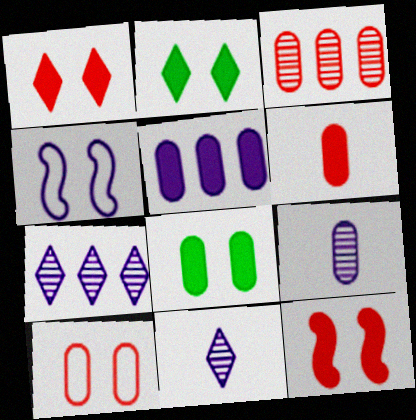[[3, 6, 10], 
[4, 5, 11], 
[5, 6, 8]]